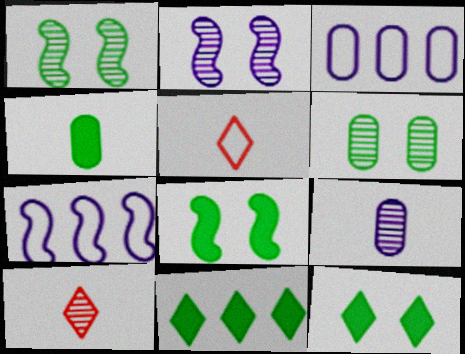[[3, 8, 10], 
[4, 8, 11]]